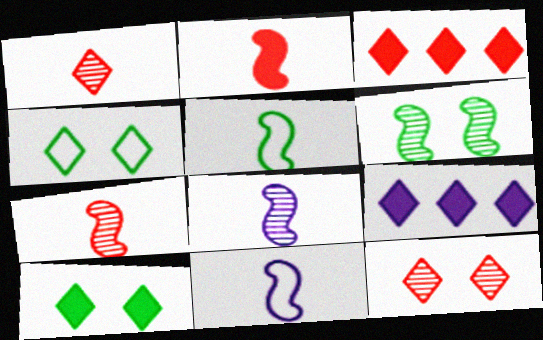[[1, 4, 9], 
[2, 5, 8]]